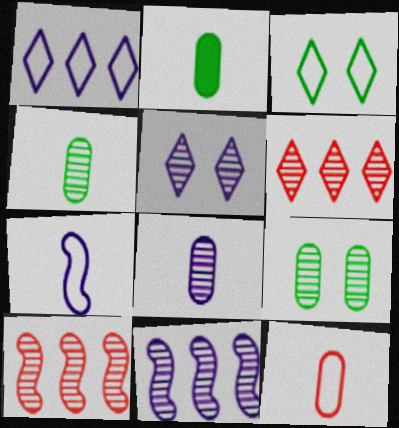[[2, 8, 12], 
[4, 5, 10], 
[5, 8, 11]]